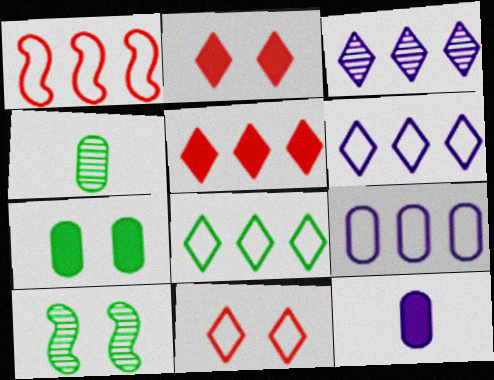[[1, 8, 9], 
[3, 5, 8]]